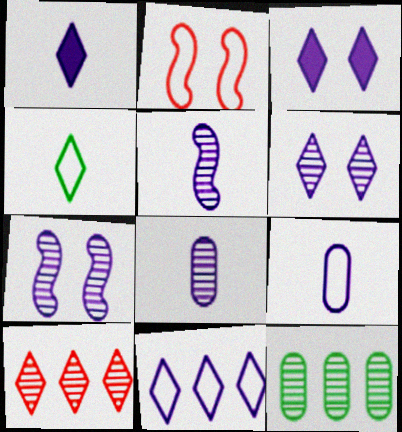[[1, 2, 12], 
[1, 5, 9], 
[1, 6, 11], 
[3, 4, 10]]